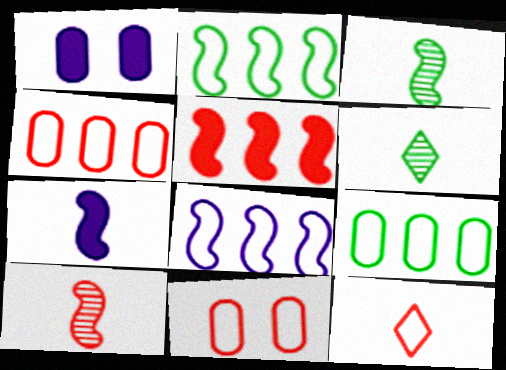[]